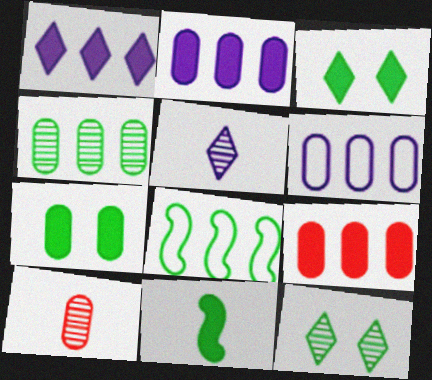[[4, 6, 9], 
[6, 7, 10]]